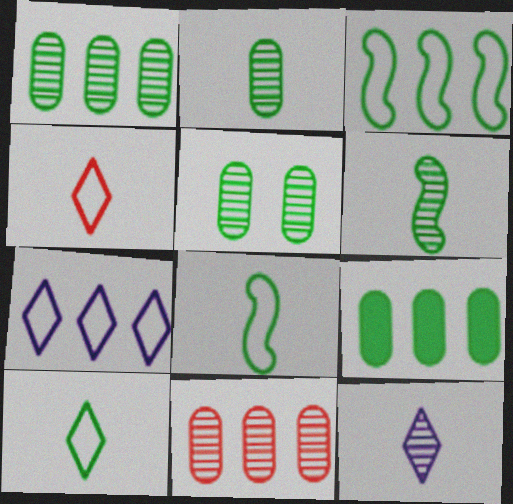[[1, 2, 5]]